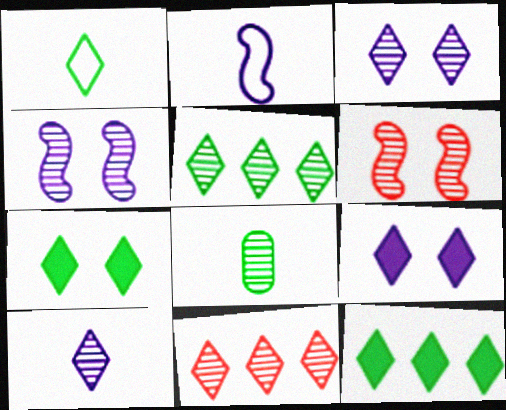[[1, 5, 7], 
[1, 9, 11], 
[4, 8, 11]]